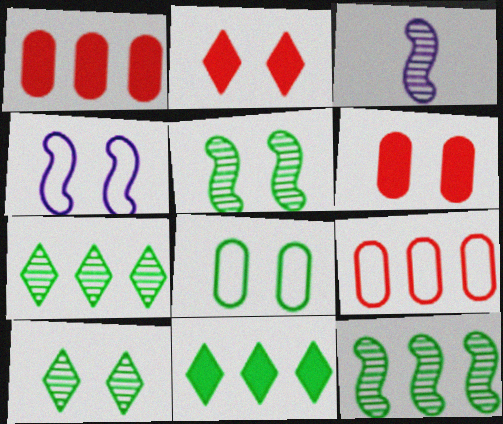[[4, 6, 10]]